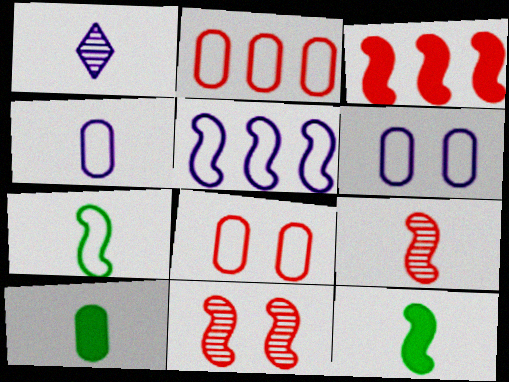[[5, 11, 12]]